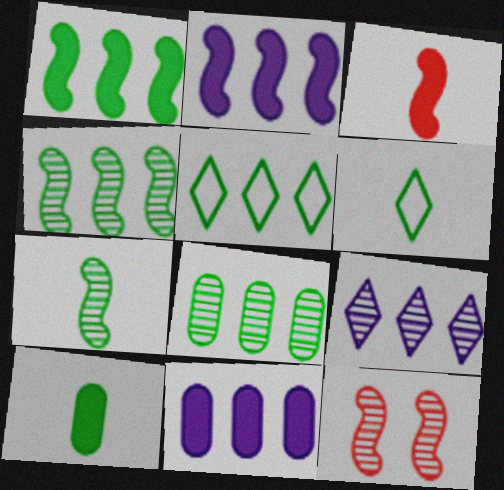[[1, 5, 8], 
[6, 7, 10], 
[6, 11, 12]]